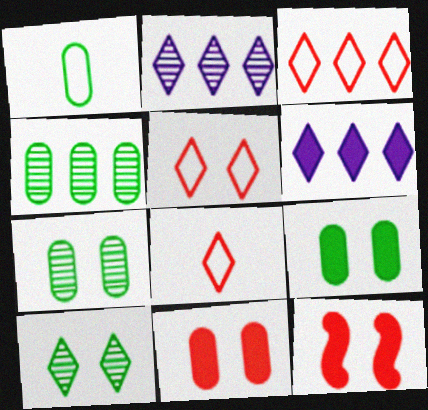[[1, 2, 12], 
[1, 4, 9], 
[3, 5, 8], 
[6, 8, 10]]